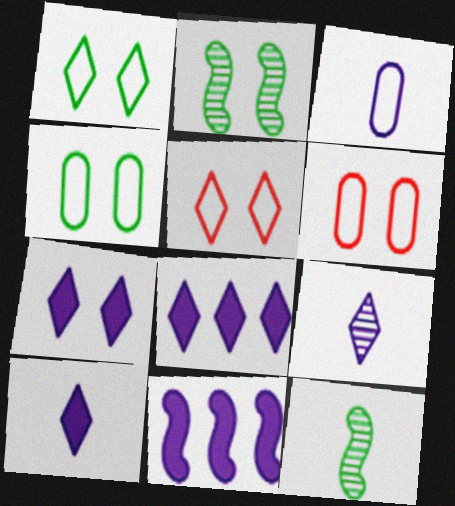[[2, 6, 7], 
[6, 8, 12], 
[7, 8, 10]]